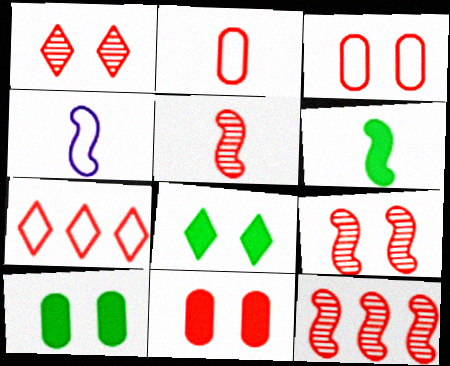[[4, 5, 6], 
[5, 7, 11], 
[5, 9, 12]]